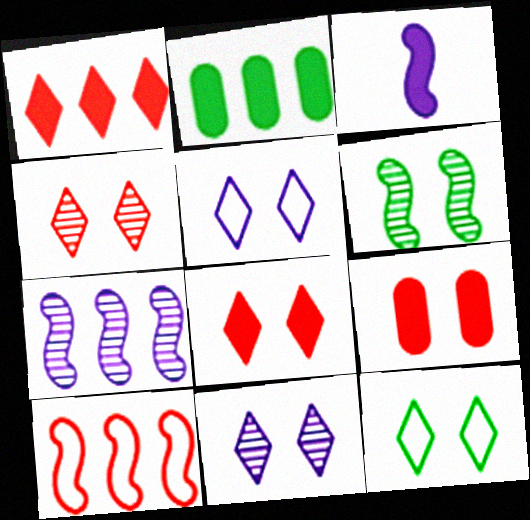[[2, 3, 8], 
[3, 6, 10], 
[5, 6, 9], 
[8, 11, 12]]